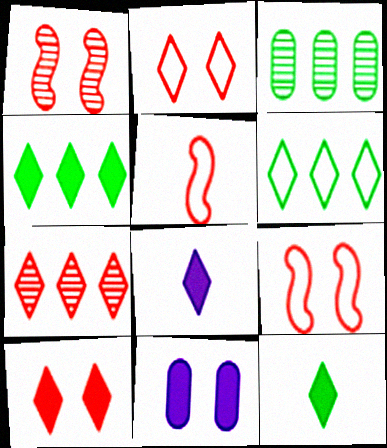[[3, 8, 9], 
[4, 8, 10]]